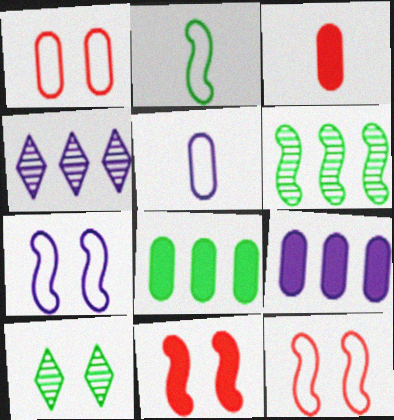[[2, 8, 10]]